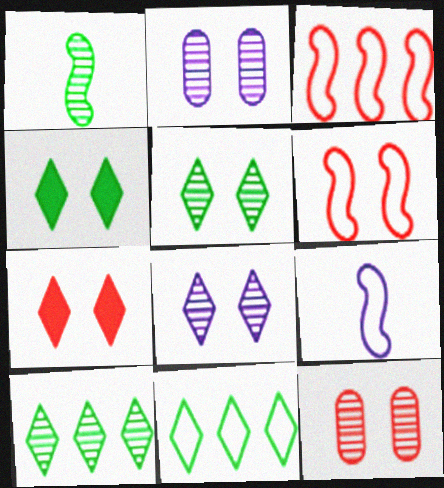[[2, 4, 6], 
[6, 7, 12]]